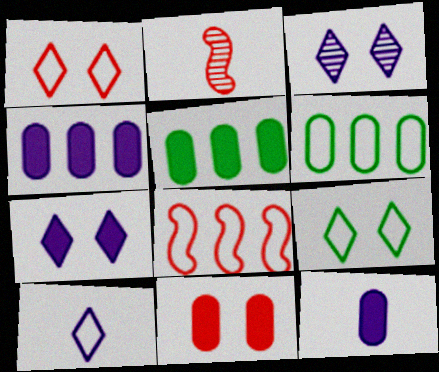[[2, 4, 9], 
[2, 6, 7], 
[5, 11, 12]]